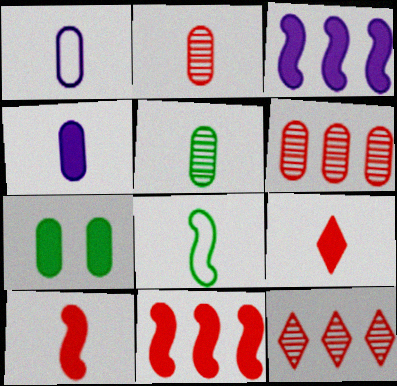[[1, 6, 7], 
[3, 7, 9]]